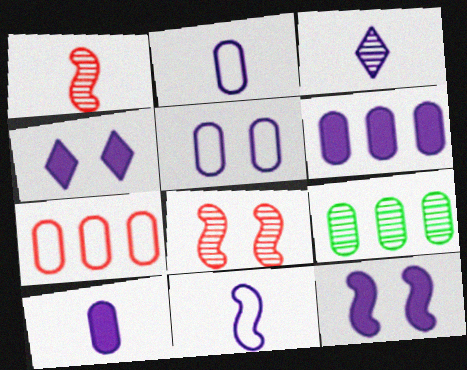[[3, 8, 9], 
[3, 10, 11], 
[6, 7, 9]]